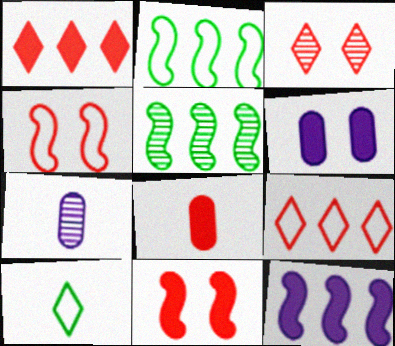[[1, 8, 11], 
[3, 5, 7]]